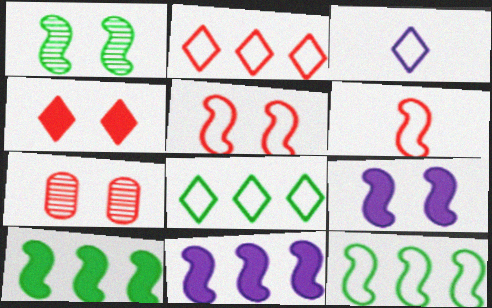[[1, 5, 9], 
[1, 6, 11], 
[3, 7, 10], 
[4, 5, 7]]